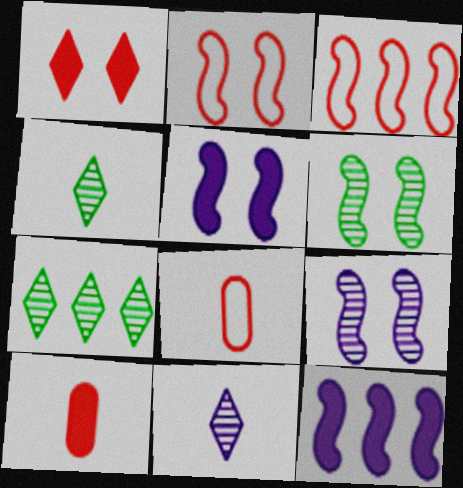[[2, 5, 6], 
[5, 7, 8]]